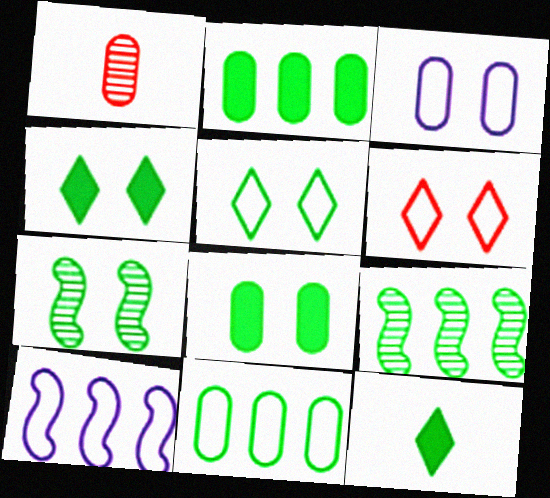[[1, 2, 3], 
[1, 4, 10], 
[5, 7, 8], 
[7, 11, 12]]